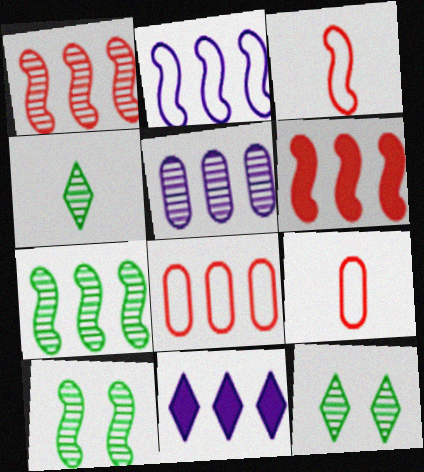[[2, 5, 11], 
[2, 6, 7], 
[7, 8, 11], 
[9, 10, 11]]